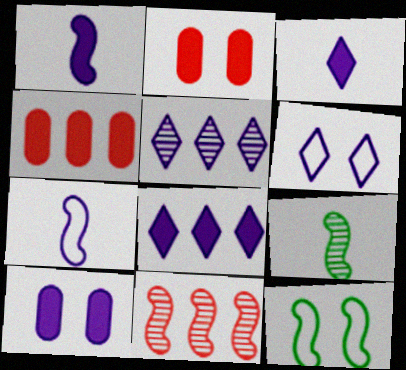[[1, 8, 10], 
[1, 11, 12], 
[3, 5, 6], 
[4, 6, 9], 
[5, 7, 10]]